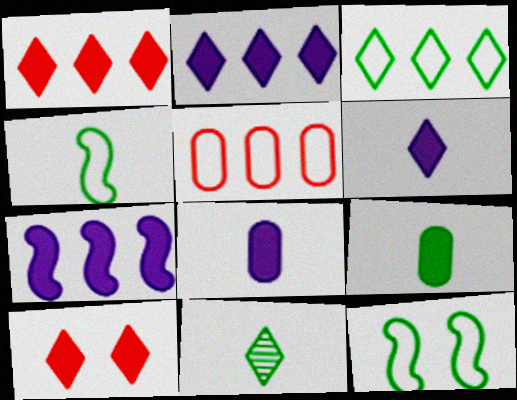[[4, 9, 11], 
[7, 9, 10]]